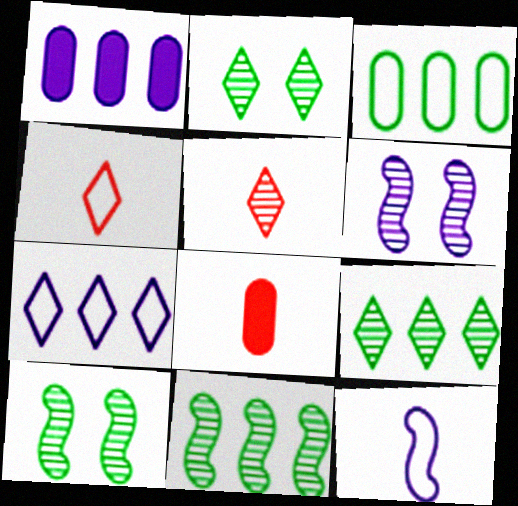[[1, 4, 10], 
[7, 8, 10]]